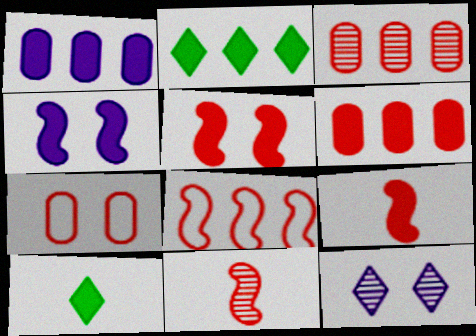[[1, 5, 10], 
[4, 6, 10], 
[5, 8, 11]]